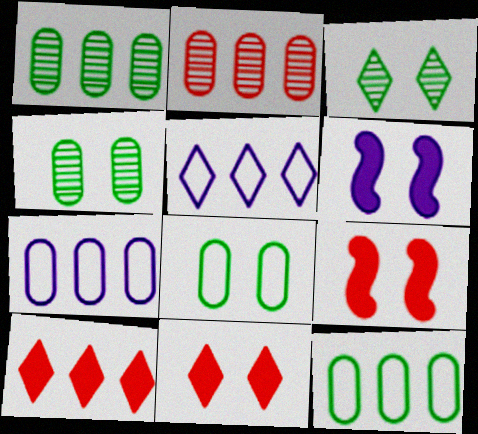[]